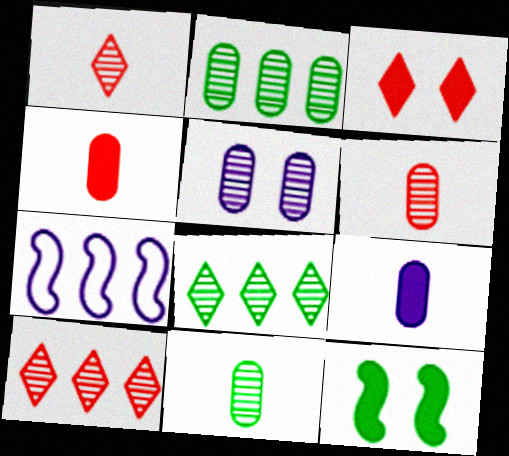[[2, 5, 6], 
[3, 7, 11]]